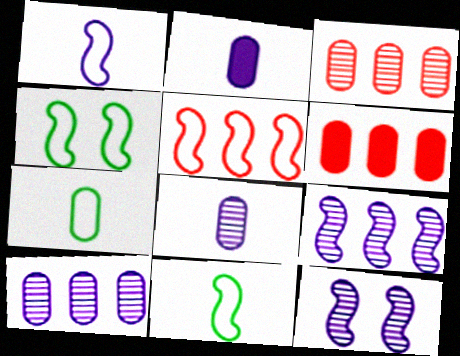[[1, 4, 5]]